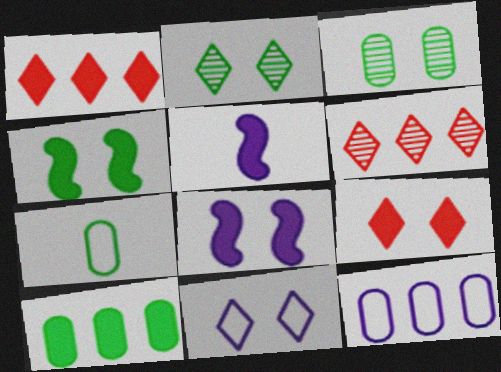[[2, 9, 11], 
[3, 7, 10], 
[5, 9, 10], 
[6, 7, 8]]